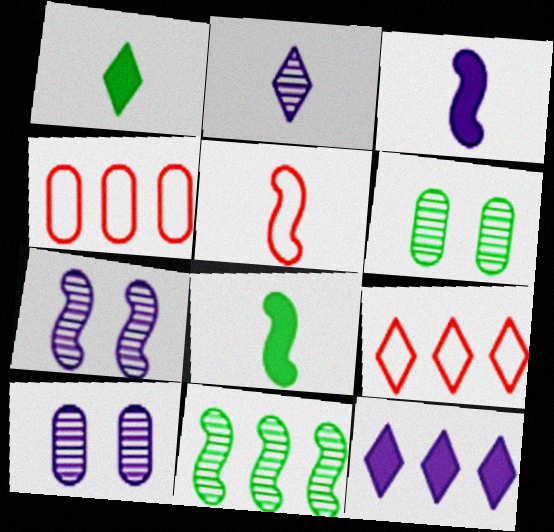[[1, 4, 7], 
[3, 6, 9], 
[4, 11, 12], 
[5, 6, 12], 
[8, 9, 10]]